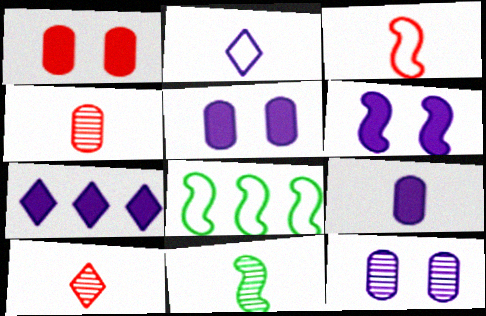[[5, 8, 10], 
[6, 7, 9]]